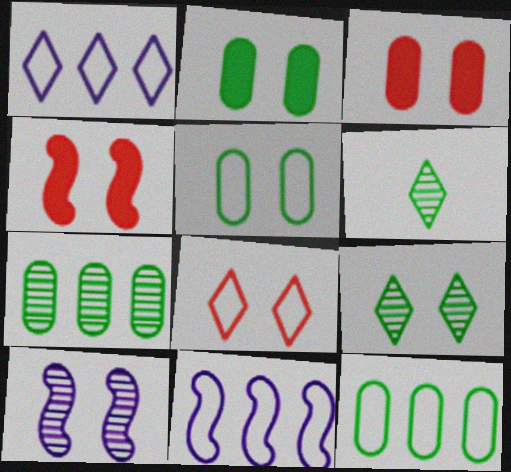[[2, 8, 10], 
[3, 6, 11]]